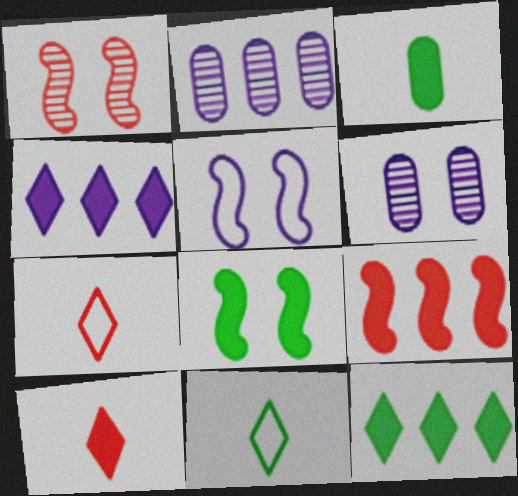[[1, 5, 8], 
[2, 7, 8], 
[3, 8, 12], 
[6, 9, 11]]